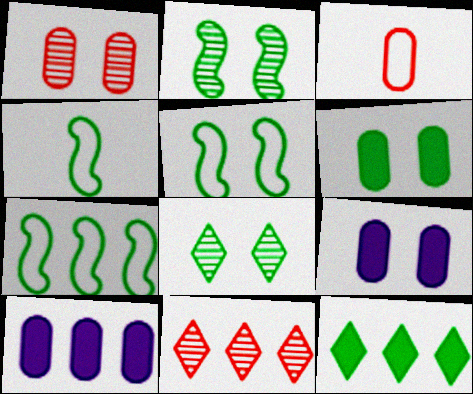[[4, 5, 7], 
[4, 9, 11], 
[5, 6, 8], 
[7, 10, 11]]